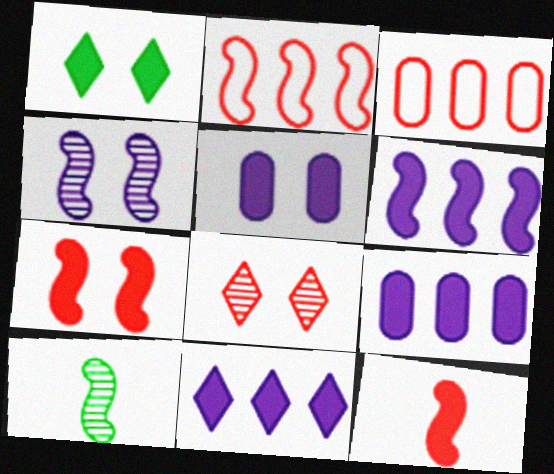[[1, 5, 7], 
[1, 9, 12], 
[3, 8, 12], 
[6, 9, 11]]